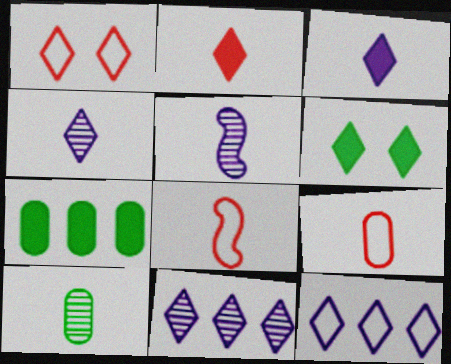[[1, 5, 7], 
[3, 8, 10]]